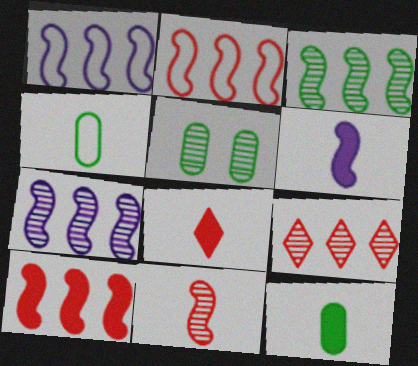[[1, 3, 10], 
[1, 5, 8], 
[6, 8, 12]]